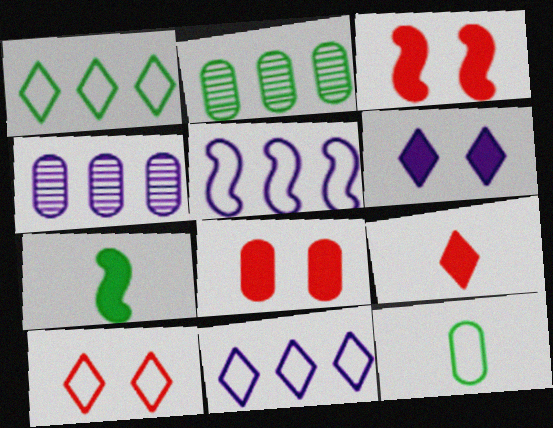[[4, 7, 10], 
[4, 8, 12], 
[5, 10, 12]]